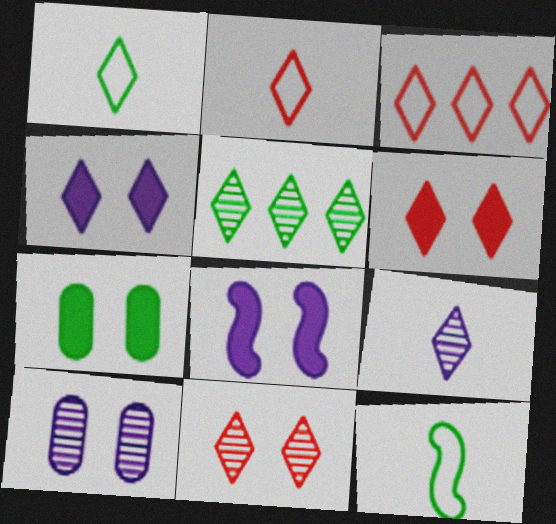[[2, 4, 5], 
[5, 7, 12], 
[5, 9, 11], 
[6, 7, 8]]